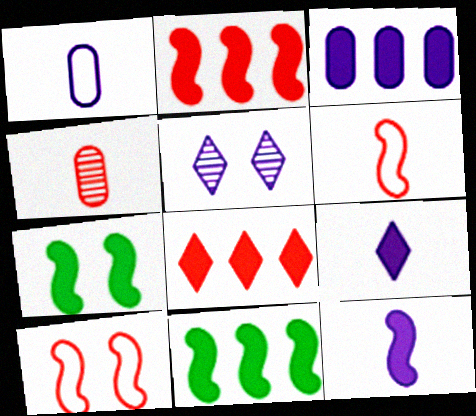[[2, 7, 12], 
[3, 8, 11], 
[4, 8, 10]]